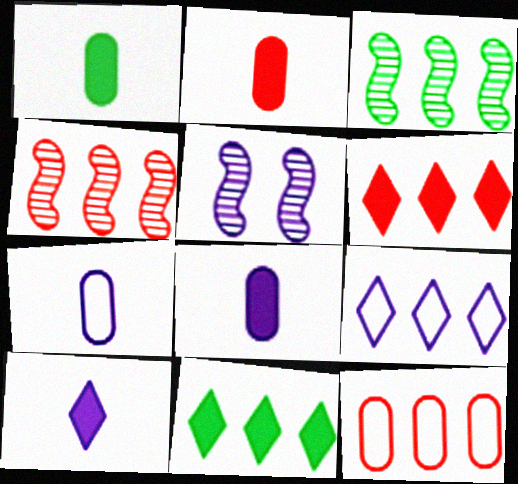[[1, 2, 8], 
[4, 6, 12], 
[5, 8, 9]]